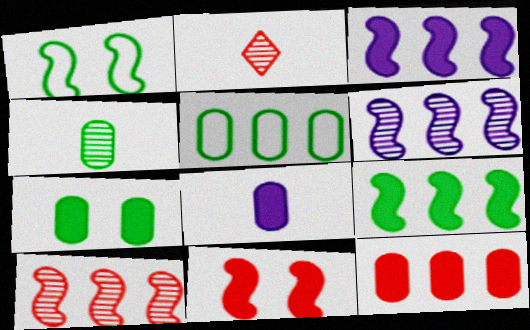[[4, 5, 7], 
[7, 8, 12]]